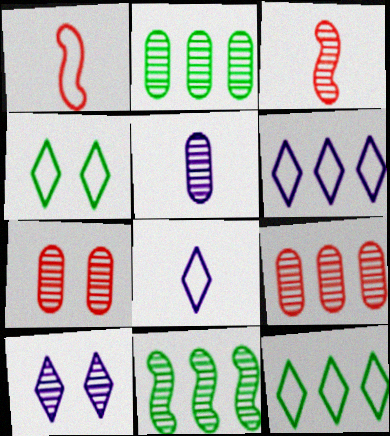[[2, 3, 10], 
[2, 5, 7]]